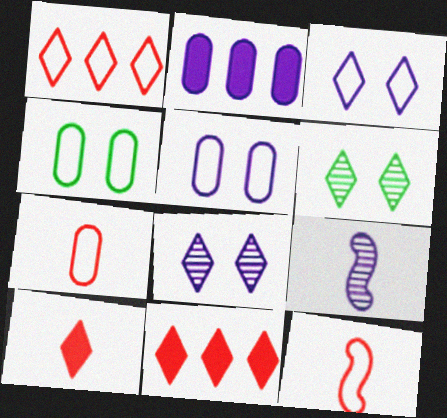[[2, 3, 9], 
[2, 6, 12], 
[4, 9, 11]]